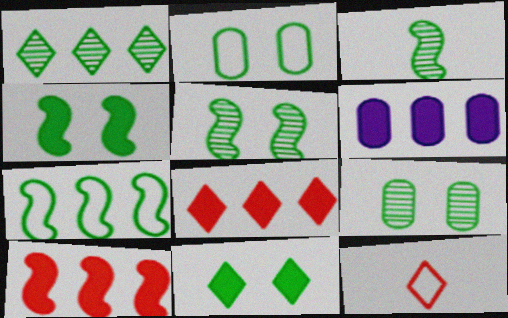[[1, 3, 9], 
[2, 5, 11], 
[3, 4, 7], 
[5, 6, 12]]